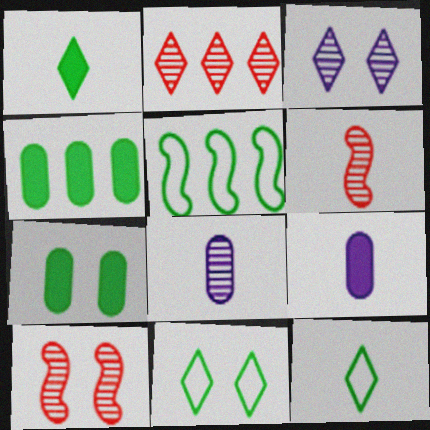[[6, 9, 12]]